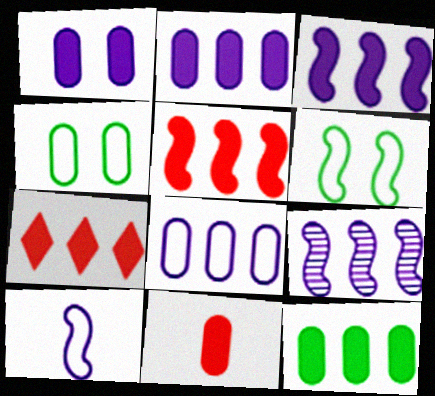[[1, 11, 12], 
[3, 7, 12]]